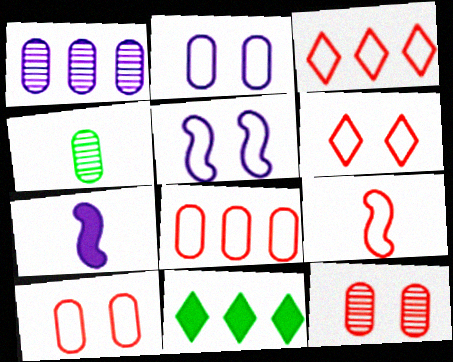[[1, 4, 12], 
[3, 9, 10], 
[6, 8, 9]]